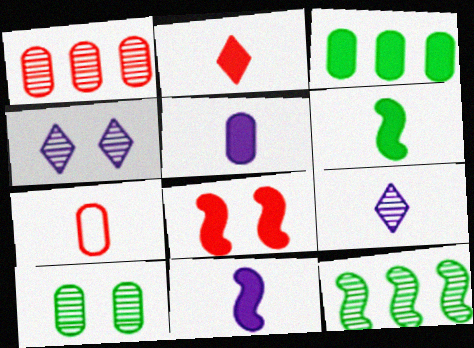[[2, 5, 6], 
[6, 7, 9]]